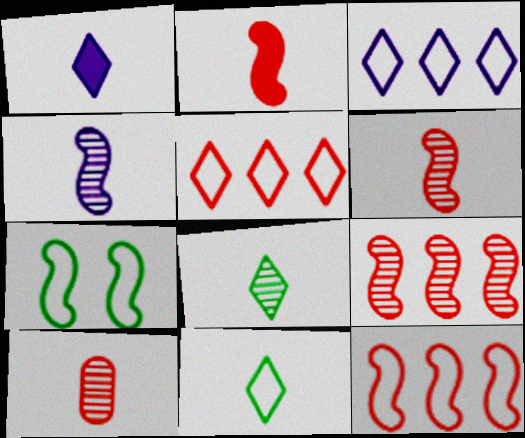[[4, 8, 10]]